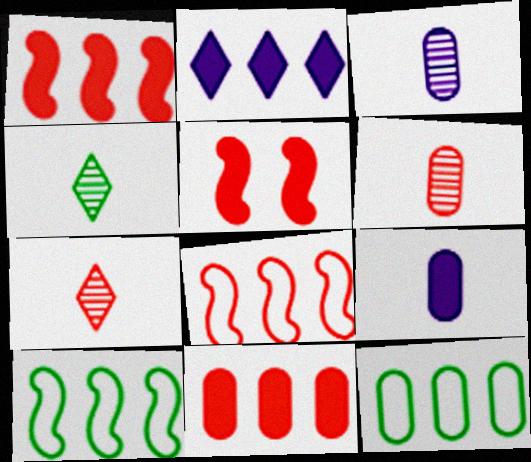[]